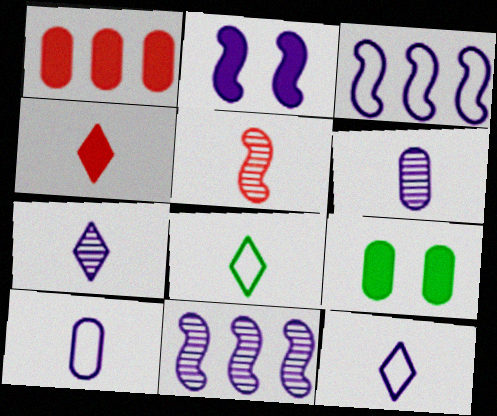[[4, 7, 8]]